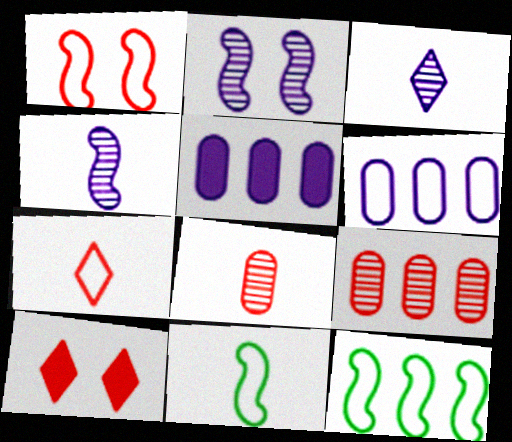[]